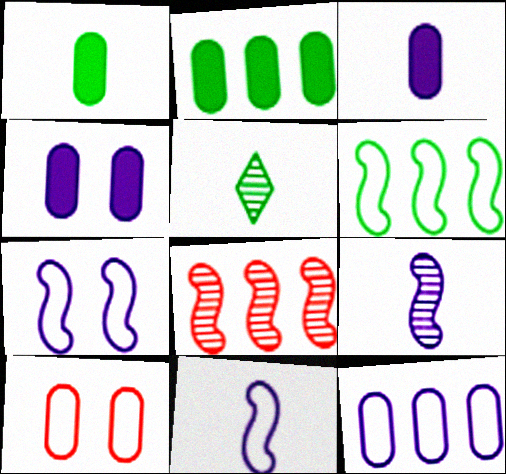[]